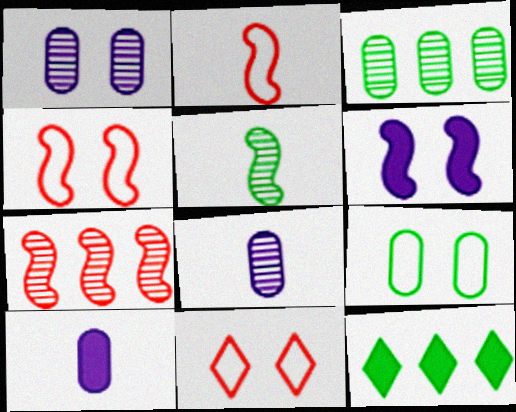[[1, 2, 12], 
[4, 8, 12], 
[5, 9, 12]]